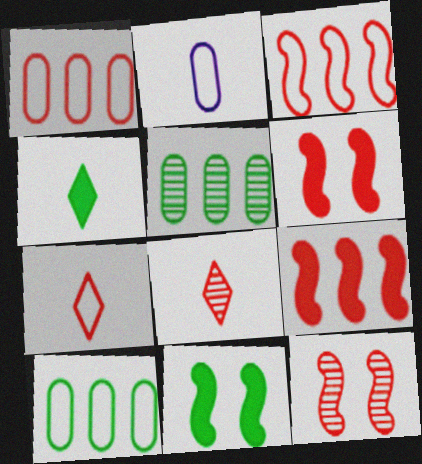[[1, 6, 8]]